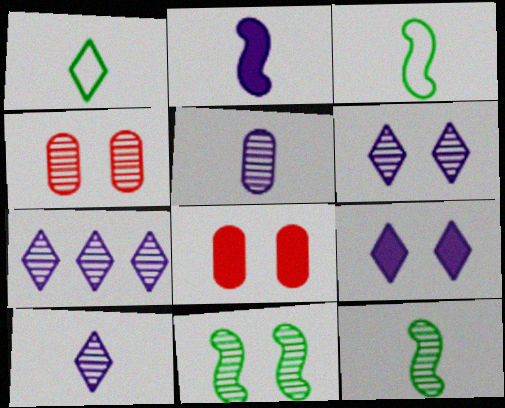[[3, 7, 8], 
[4, 6, 11], 
[4, 7, 12], 
[6, 7, 10]]